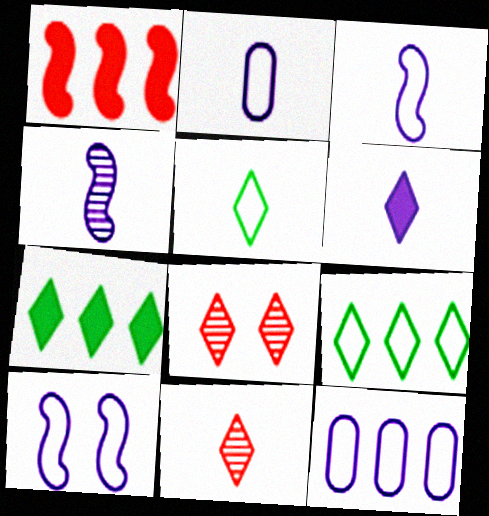[[2, 4, 6], 
[5, 6, 11], 
[6, 8, 9]]